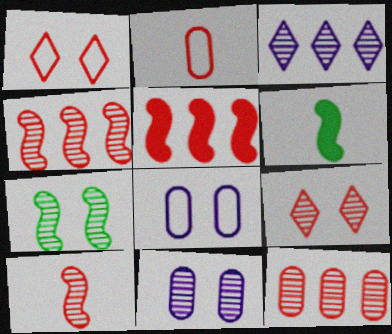[[2, 5, 9], 
[7, 9, 11], 
[9, 10, 12]]